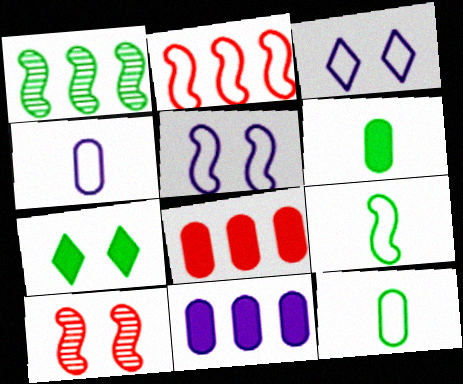[[1, 7, 12], 
[2, 3, 12], 
[2, 5, 9]]